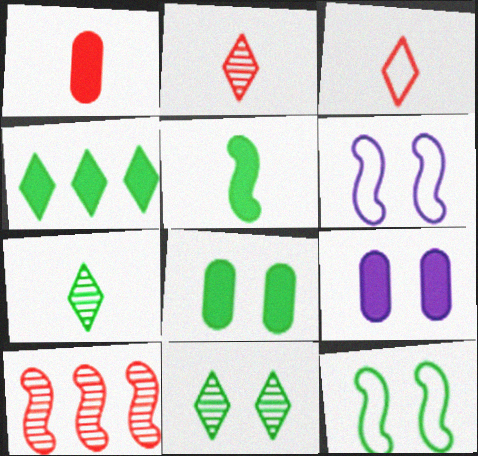[[4, 5, 8], 
[5, 6, 10], 
[8, 11, 12]]